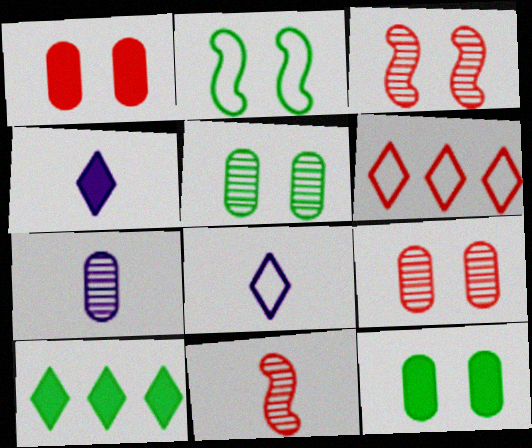[[1, 6, 11]]